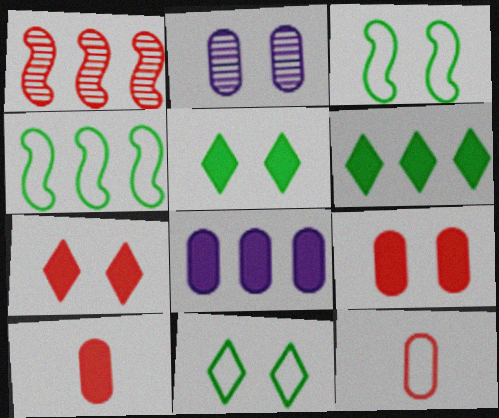[[1, 7, 12], 
[2, 3, 7]]